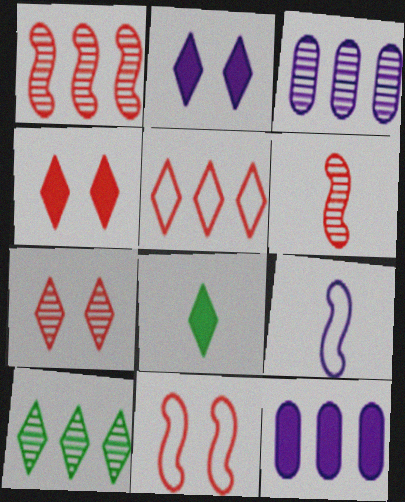[[1, 3, 10], 
[2, 3, 9], 
[3, 8, 11]]